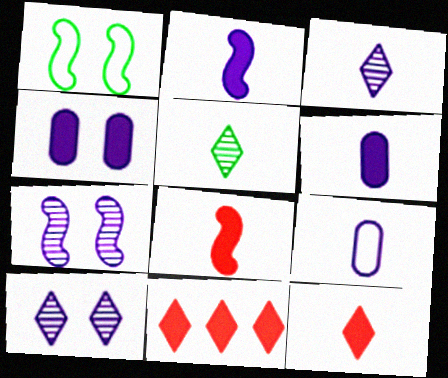[[2, 3, 9], 
[5, 8, 9]]